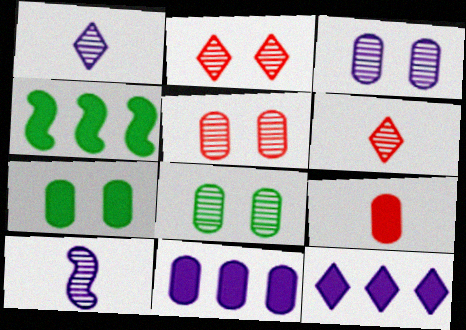[[3, 5, 8], 
[7, 9, 11]]